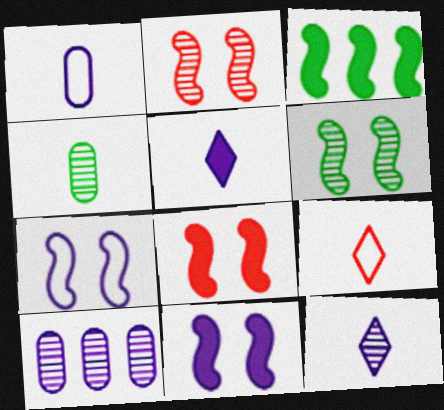[[5, 7, 10], 
[6, 7, 8]]